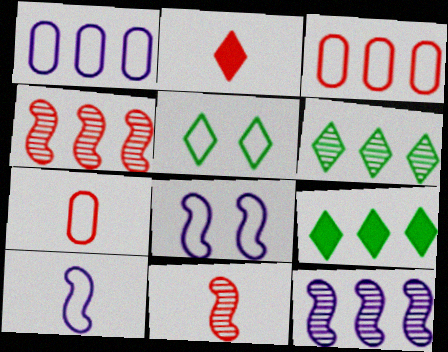[[1, 4, 9], 
[2, 7, 11], 
[3, 5, 10], 
[3, 9, 12]]